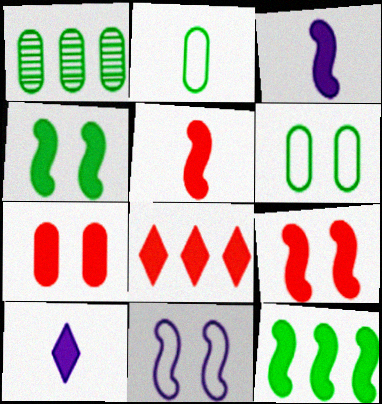[[3, 9, 12], 
[5, 7, 8], 
[7, 10, 12]]